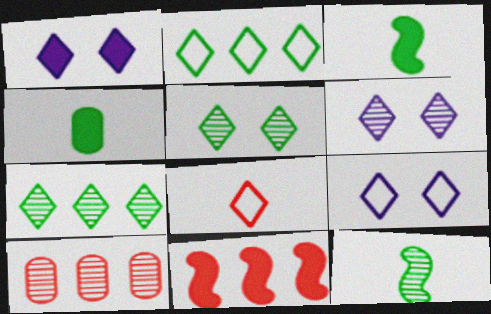[[1, 4, 11], 
[1, 6, 9], 
[1, 7, 8], 
[2, 8, 9], 
[3, 9, 10], 
[6, 10, 12]]